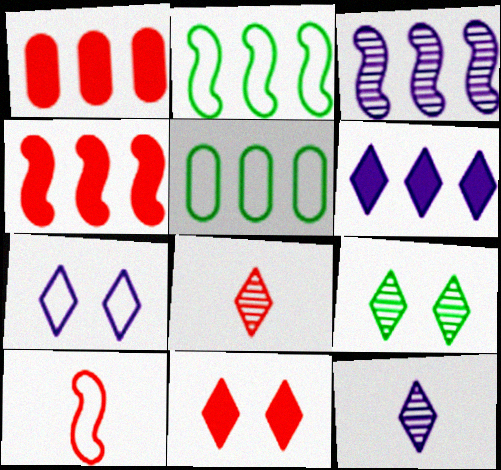[[2, 3, 4], 
[5, 7, 10], 
[6, 7, 12], 
[7, 9, 11]]